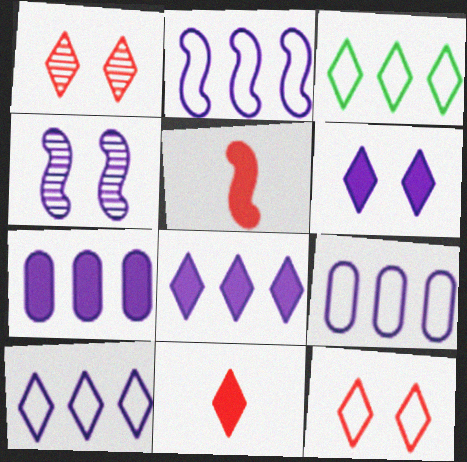[[2, 9, 10]]